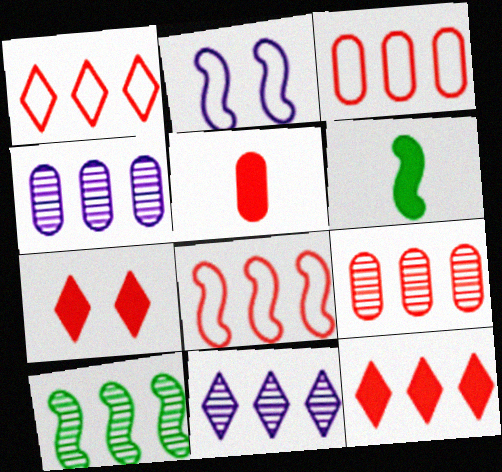[[1, 3, 8], 
[8, 9, 12], 
[9, 10, 11]]